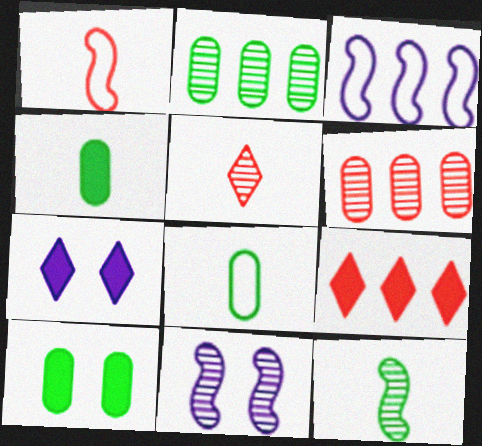[[1, 2, 7], 
[2, 3, 9], 
[2, 5, 11], 
[2, 8, 10], 
[3, 5, 10], 
[8, 9, 11]]